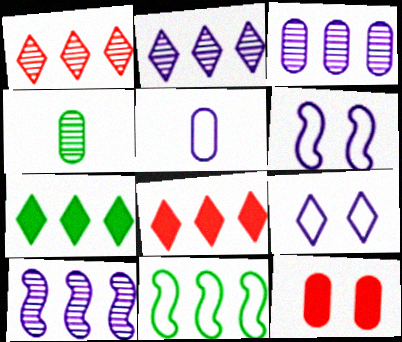[[2, 3, 10], 
[3, 8, 11], 
[4, 6, 8]]